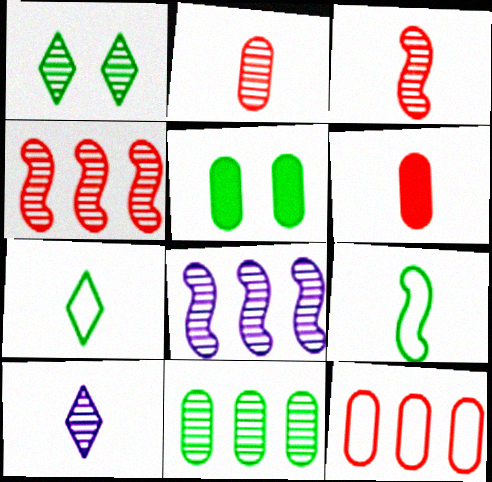[[1, 2, 8], 
[6, 9, 10]]